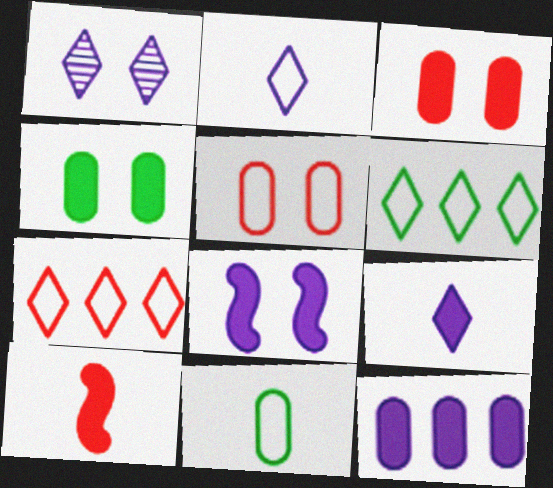[[8, 9, 12]]